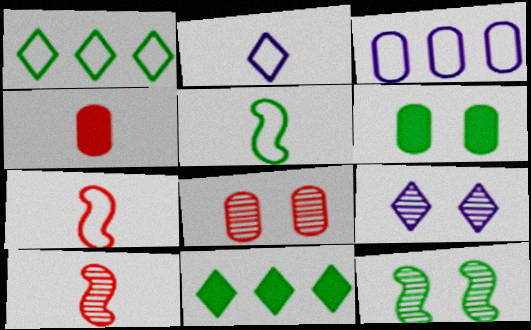[[8, 9, 12]]